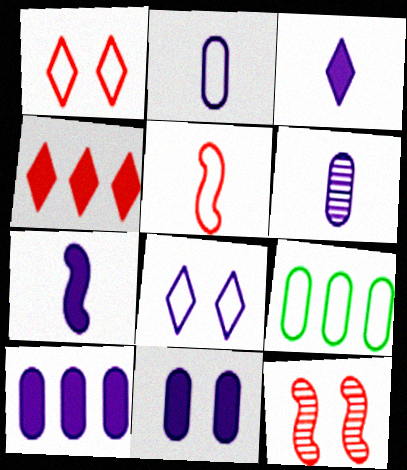[[3, 9, 12], 
[5, 8, 9]]